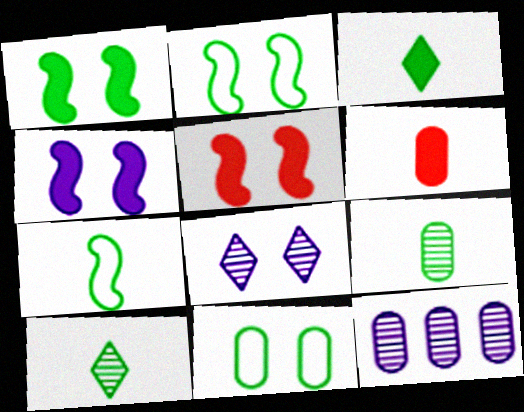[[1, 4, 5], 
[3, 7, 9], 
[5, 8, 11], 
[6, 11, 12]]